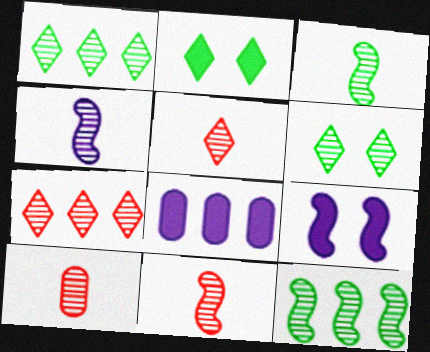[[3, 4, 11], 
[5, 10, 11]]